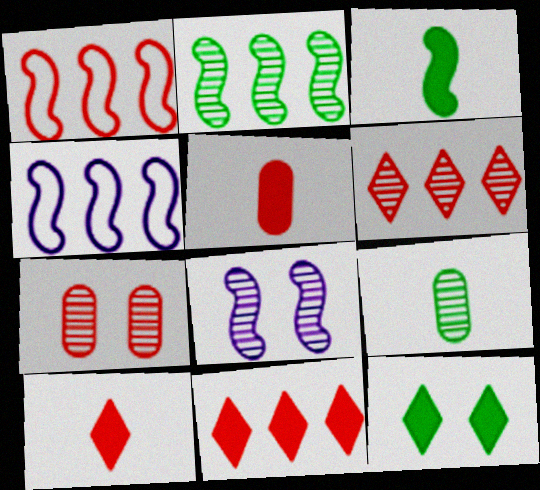[[1, 3, 8], 
[1, 7, 10], 
[6, 8, 9]]